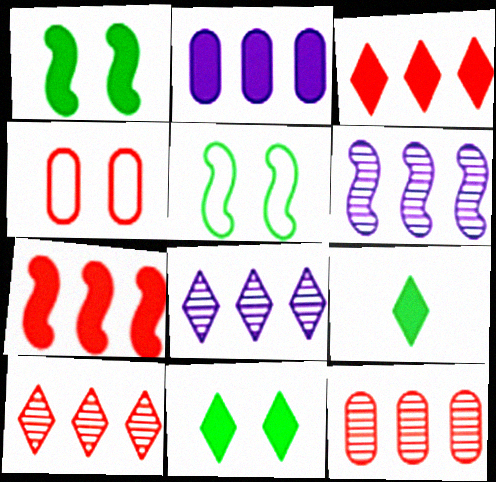[[4, 6, 9]]